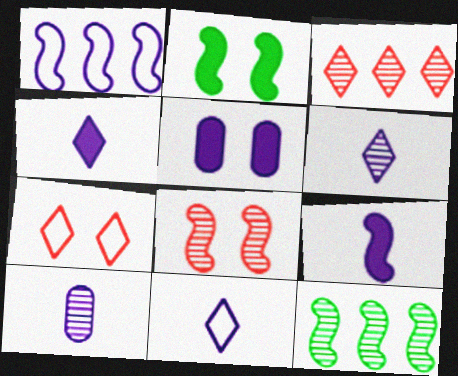[[1, 5, 6], 
[4, 6, 11], 
[9, 10, 11]]